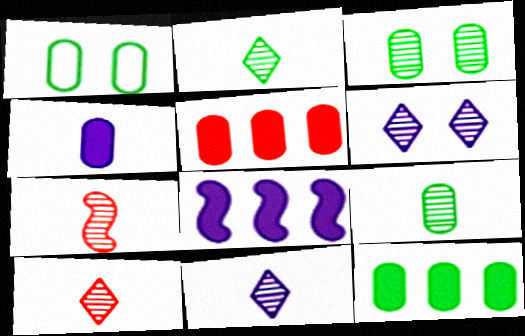[[1, 8, 10], 
[1, 9, 12], 
[2, 10, 11], 
[7, 9, 11]]